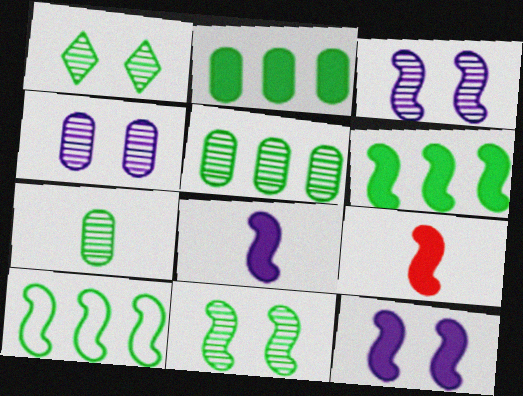[[3, 9, 10], 
[6, 9, 12]]